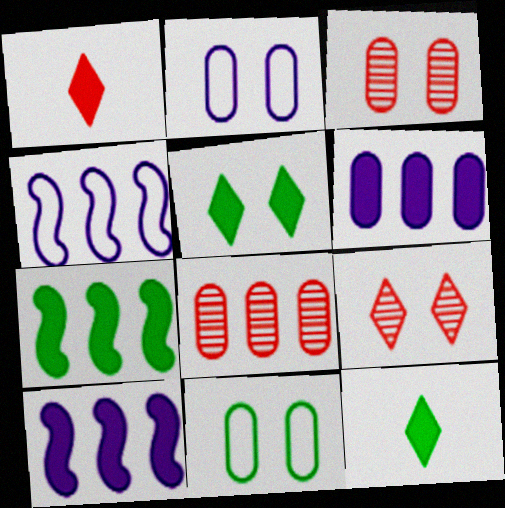[[3, 4, 12]]